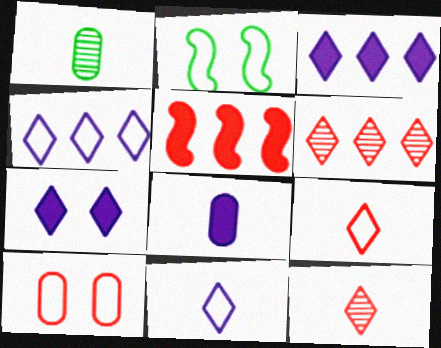[[2, 6, 8], 
[5, 10, 12]]